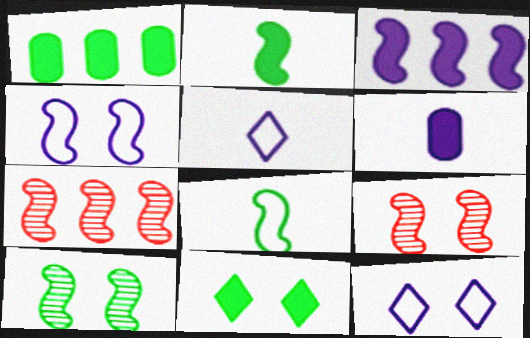[[1, 2, 11], 
[1, 5, 9], 
[2, 4, 7], 
[3, 8, 9]]